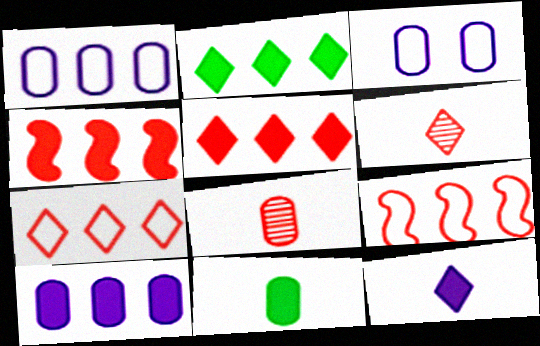[[2, 4, 10]]